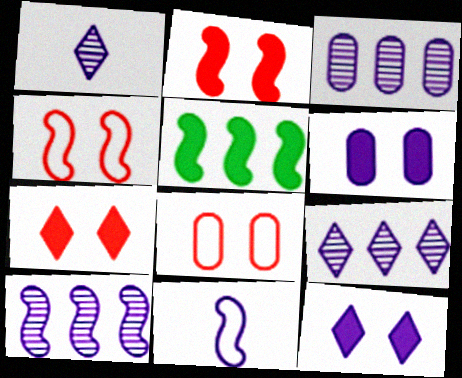[[1, 5, 8], 
[3, 9, 10], 
[3, 11, 12], 
[6, 9, 11]]